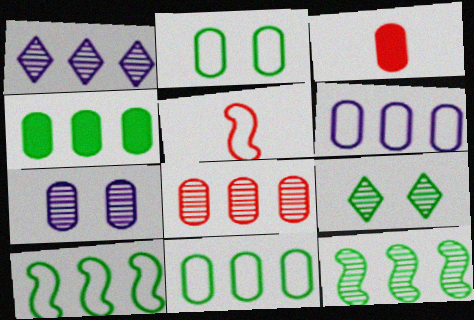[[1, 8, 12], 
[3, 7, 11], 
[4, 6, 8]]